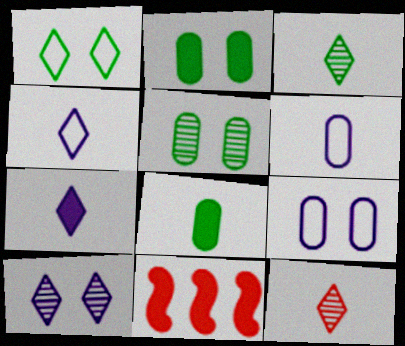[[2, 7, 11], 
[3, 9, 11], 
[4, 5, 11]]